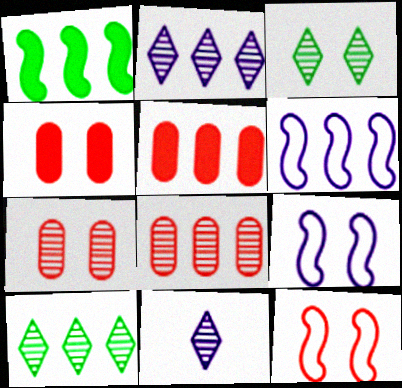[[3, 4, 9], 
[5, 6, 10]]